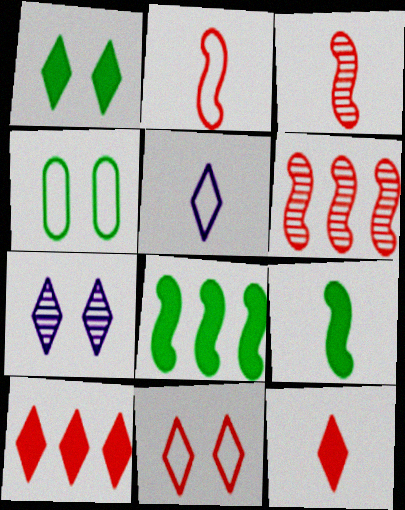[[1, 7, 11]]